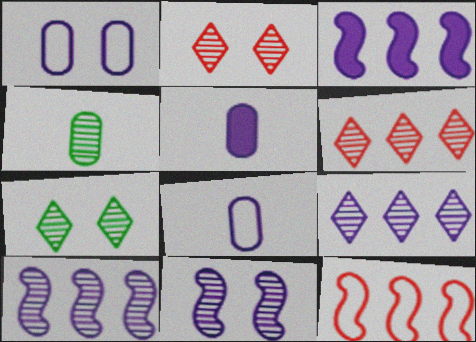[[2, 4, 10], 
[4, 6, 11], 
[5, 7, 12]]